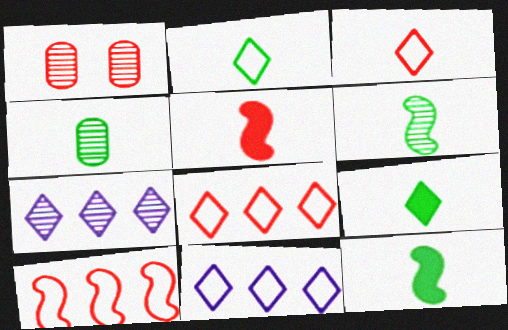[[1, 5, 8], 
[1, 6, 7], 
[1, 11, 12], 
[2, 4, 12]]